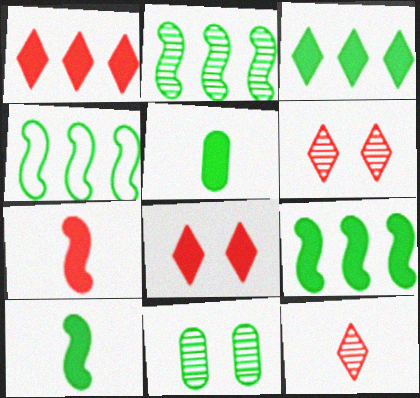[[2, 4, 9]]